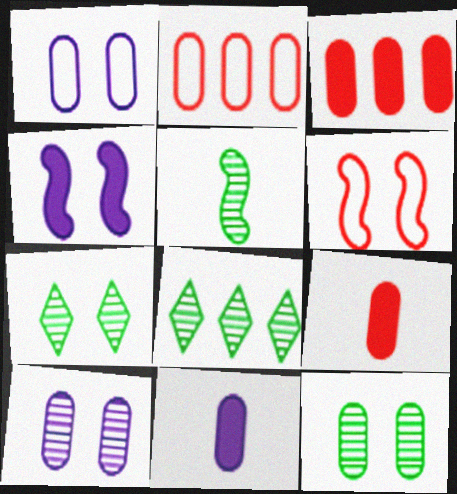[[2, 11, 12], 
[5, 8, 12], 
[6, 8, 11]]